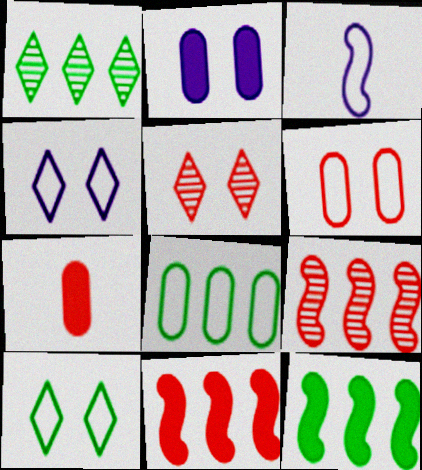[[1, 8, 12]]